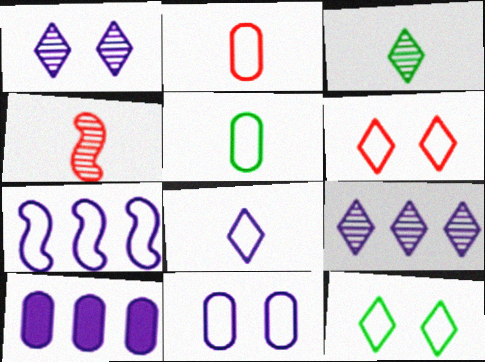[[2, 7, 12], 
[4, 10, 12], 
[5, 6, 7], 
[7, 8, 11], 
[7, 9, 10]]